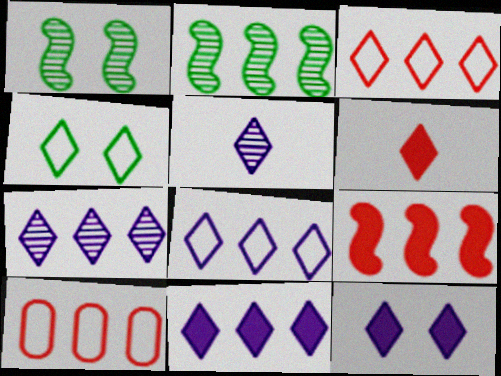[[2, 10, 11], 
[4, 6, 7], 
[5, 8, 12], 
[7, 8, 11]]